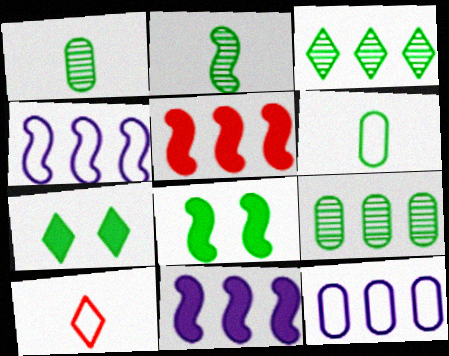[[3, 5, 12], 
[3, 6, 8]]